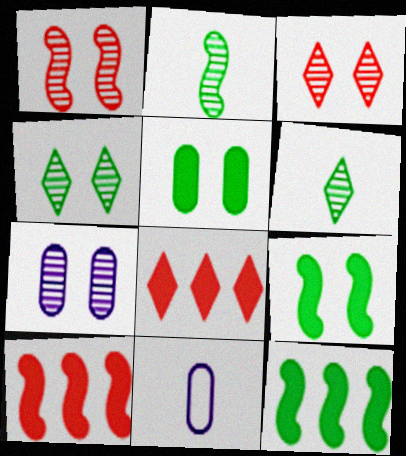[[1, 4, 7], 
[3, 11, 12], 
[4, 10, 11]]